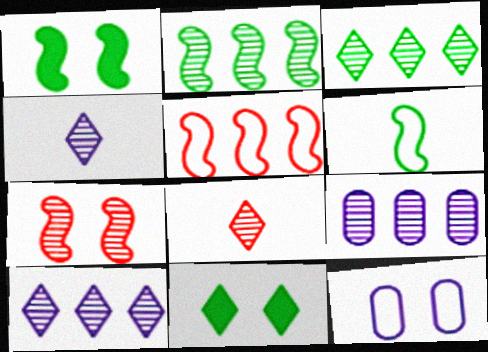[[1, 2, 6], 
[7, 11, 12]]